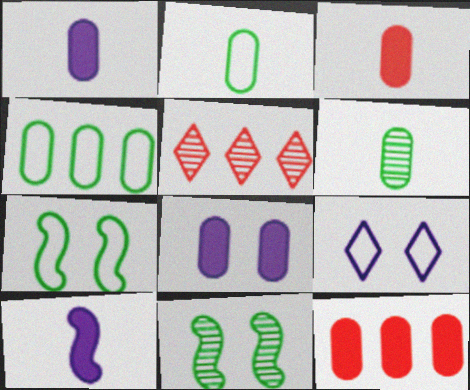[[1, 5, 7]]